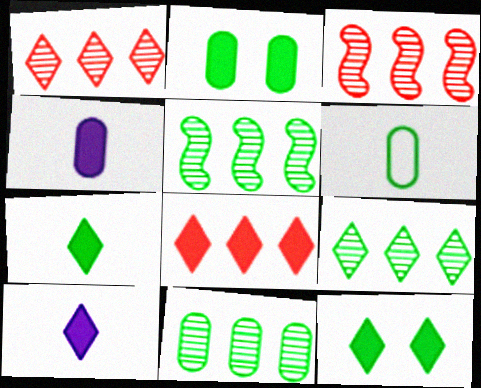[[2, 6, 11], 
[5, 6, 12], 
[5, 9, 11], 
[8, 10, 12]]